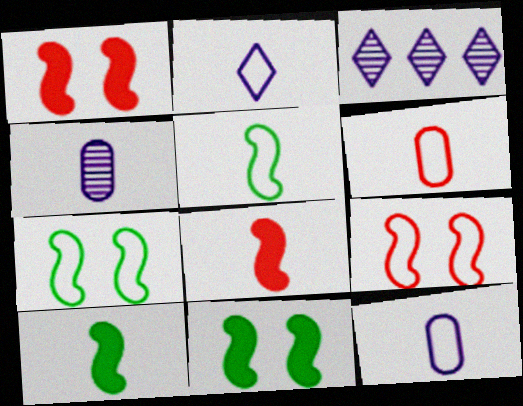[[2, 5, 6], 
[3, 6, 11]]